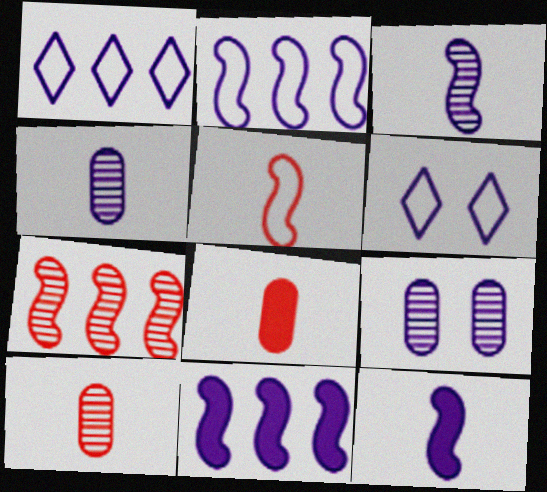[[1, 9, 12], 
[4, 6, 11]]